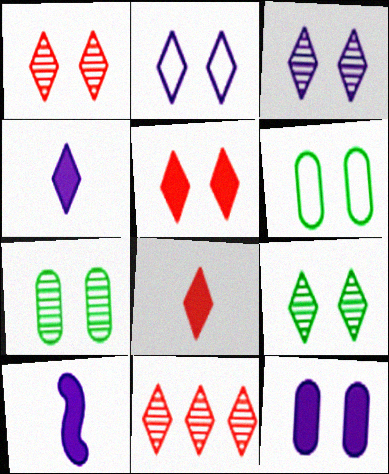[[1, 3, 9], 
[2, 5, 9], 
[6, 10, 11]]